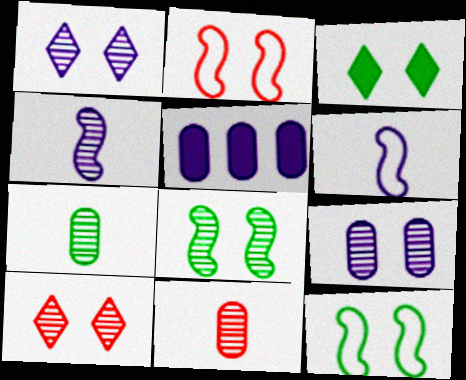[[1, 5, 6], 
[2, 3, 9], 
[8, 9, 10]]